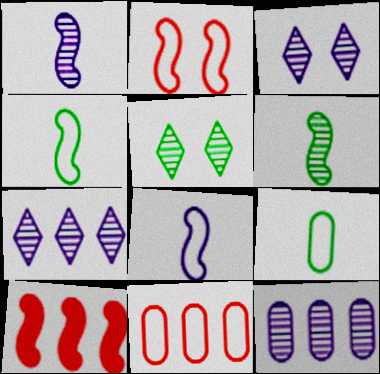[[1, 3, 12], 
[3, 9, 10]]